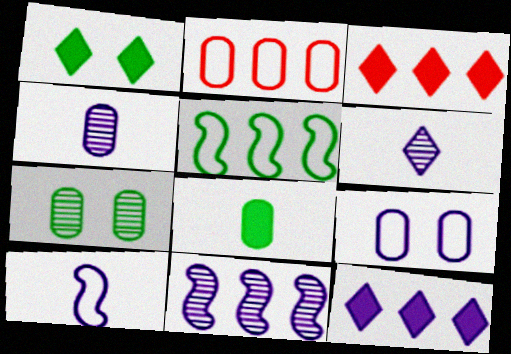[[3, 7, 10]]